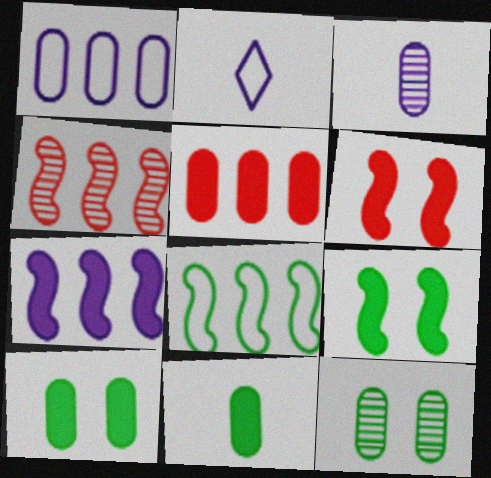[[2, 4, 10], 
[4, 7, 8]]